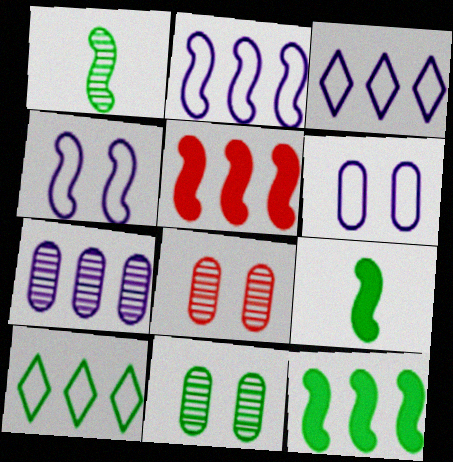[[1, 4, 5], 
[3, 8, 9], 
[5, 7, 10], 
[9, 10, 11]]